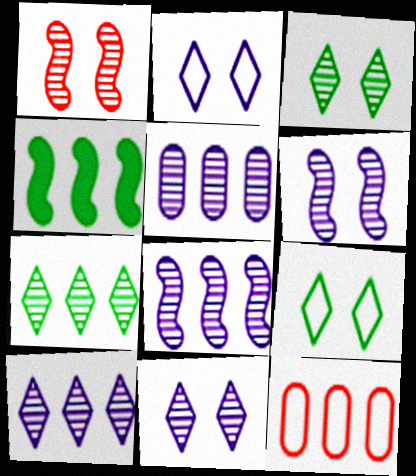[[4, 10, 12], 
[5, 8, 10]]